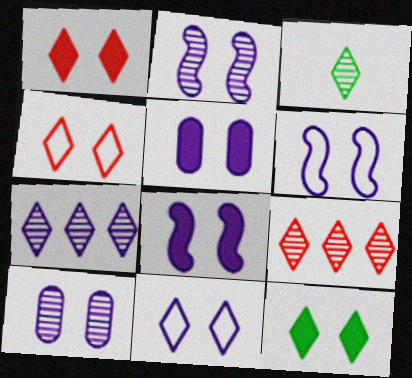[[2, 5, 11], 
[2, 6, 8], 
[8, 10, 11]]